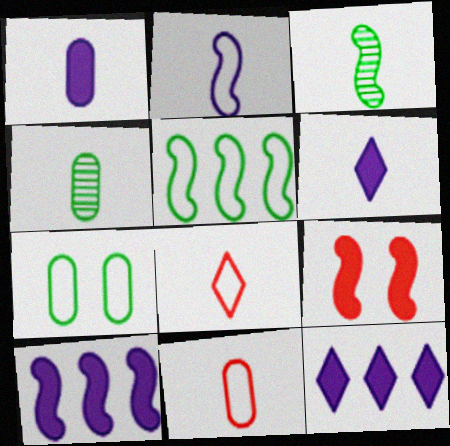[[1, 3, 8], 
[1, 4, 11], 
[3, 6, 11]]